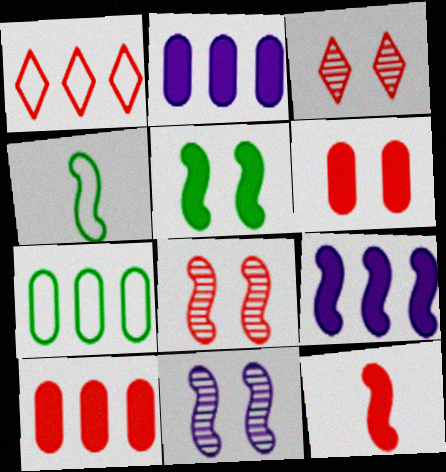[[2, 3, 4], 
[4, 8, 9], 
[5, 9, 12]]